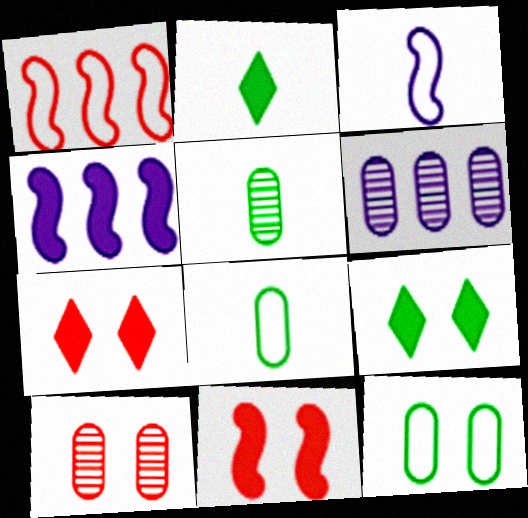[[5, 6, 10]]